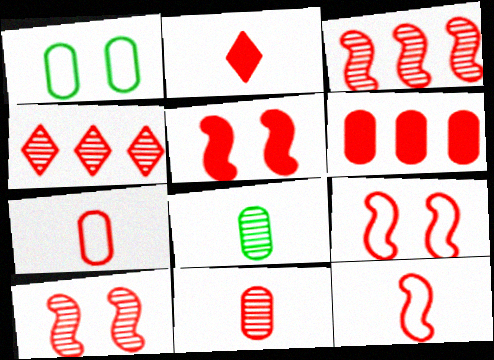[[2, 5, 6], 
[2, 11, 12], 
[3, 5, 12], 
[4, 5, 7], 
[4, 10, 11], 
[5, 9, 10]]